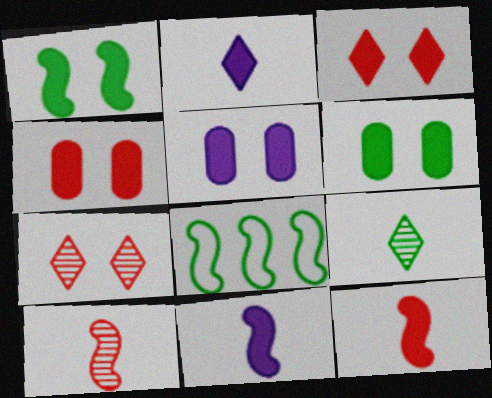[[1, 3, 5], 
[4, 5, 6], 
[6, 8, 9]]